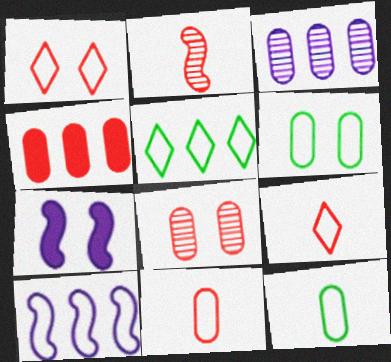[[1, 2, 4], 
[1, 10, 12], 
[4, 8, 11], 
[6, 9, 10]]